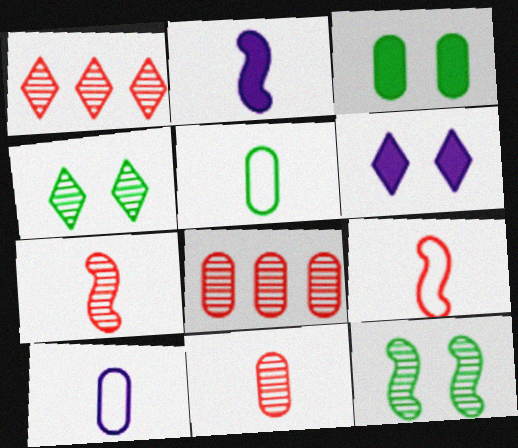[[3, 8, 10]]